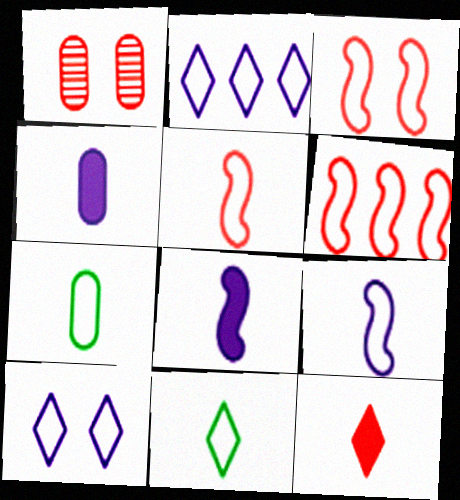[[1, 6, 12], 
[2, 3, 7], 
[3, 5, 6], 
[6, 7, 10]]